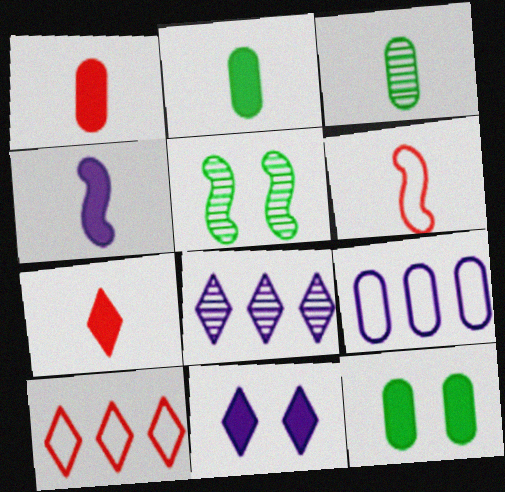[[2, 4, 7], 
[5, 7, 9], 
[6, 8, 12]]